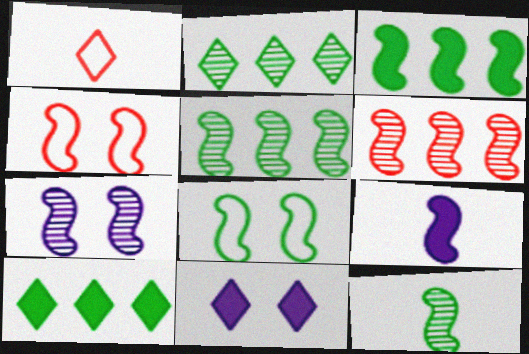[[1, 2, 11], 
[3, 8, 12], 
[4, 5, 9], 
[6, 7, 12], 
[6, 8, 9]]